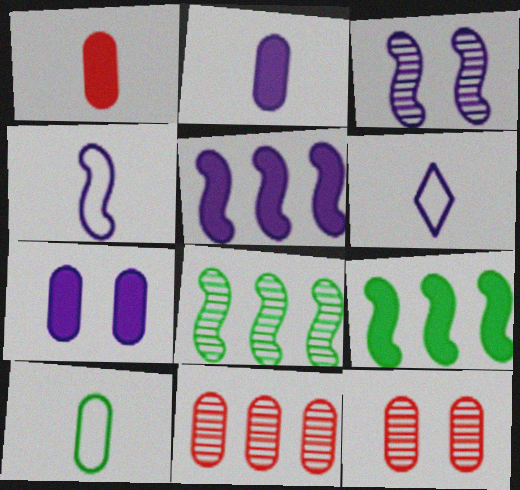[[3, 4, 5], 
[6, 9, 12], 
[7, 10, 11]]